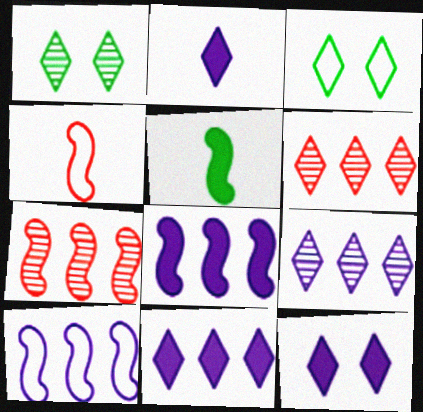[[2, 3, 6], 
[2, 11, 12]]